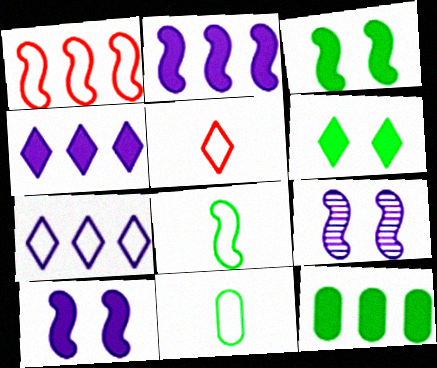[[5, 9, 12]]